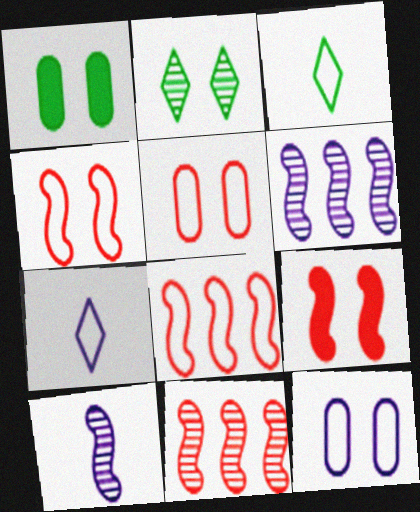[[1, 7, 11], 
[2, 9, 12], 
[3, 8, 12]]